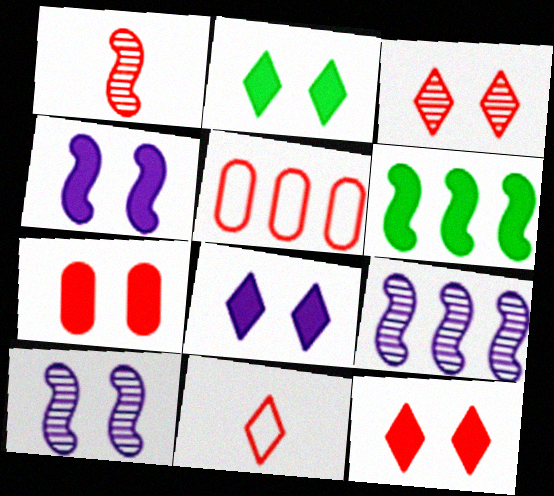[[1, 5, 12], 
[2, 4, 7], 
[2, 8, 12]]